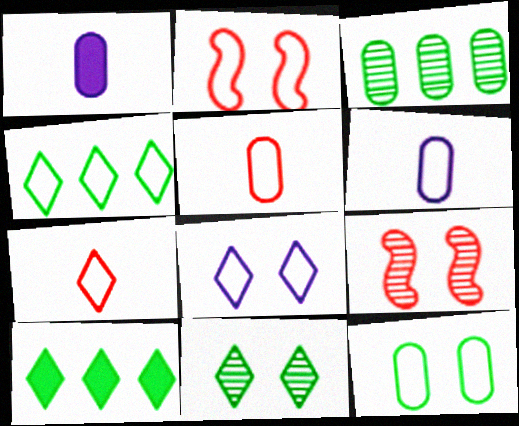[[1, 4, 9], 
[2, 4, 6], 
[2, 8, 12], 
[4, 7, 8], 
[6, 9, 10]]